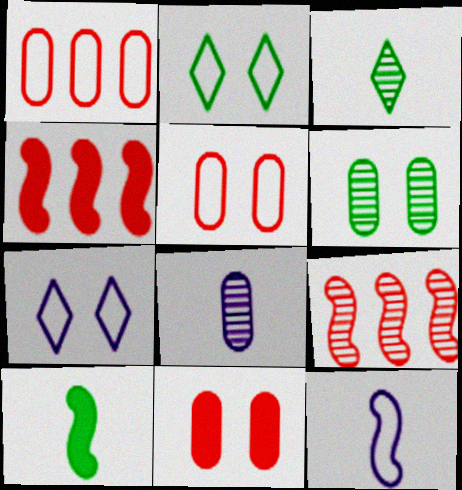[[1, 2, 12], 
[2, 4, 8]]